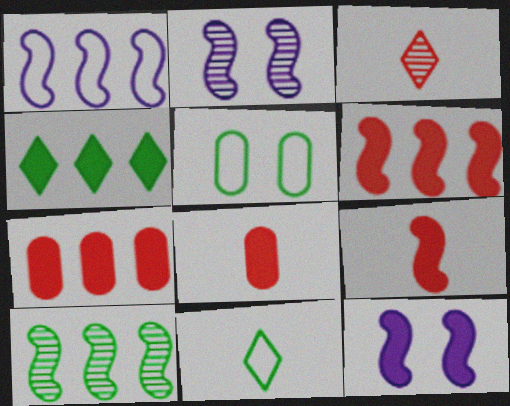[[1, 6, 10], 
[2, 7, 11], 
[4, 8, 12]]